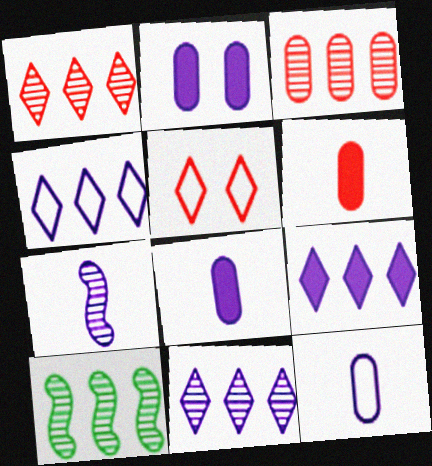[[2, 4, 7], 
[3, 10, 11], 
[4, 9, 11], 
[5, 8, 10]]